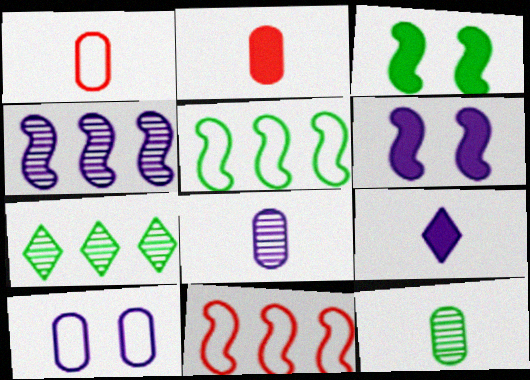[[1, 6, 7], 
[4, 9, 10]]